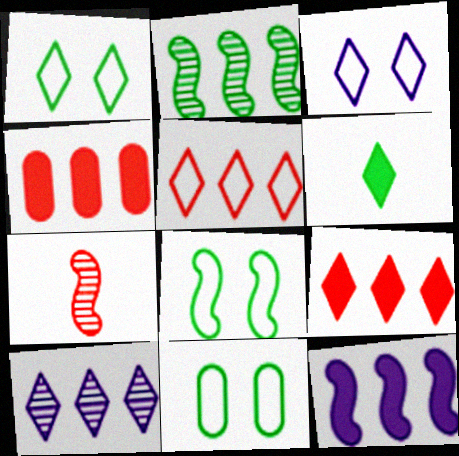[[1, 8, 11], 
[2, 6, 11], 
[7, 8, 12]]